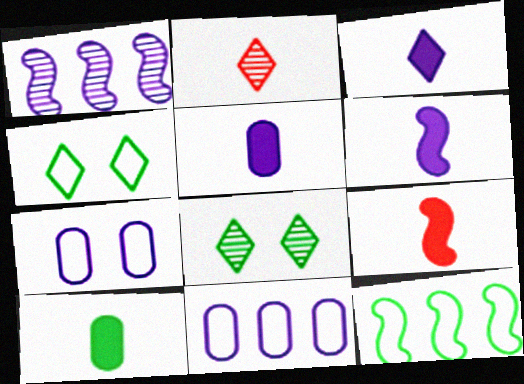[[1, 3, 7], 
[3, 5, 6], 
[3, 9, 10], 
[8, 9, 11], 
[8, 10, 12]]